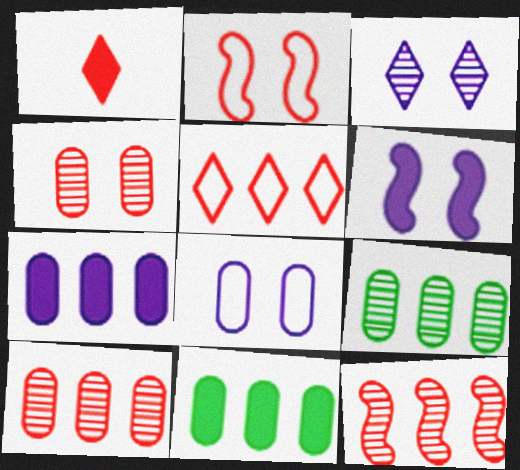[[1, 2, 10], 
[1, 6, 11], 
[3, 6, 8]]